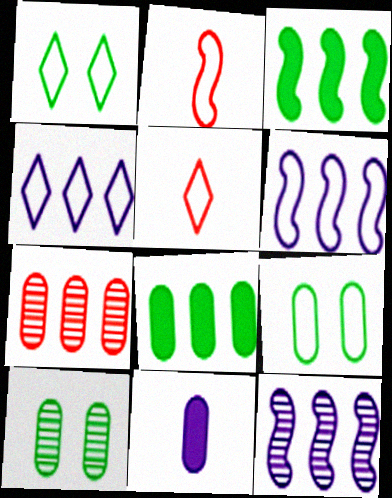[[1, 4, 5], 
[2, 4, 9], 
[3, 4, 7], 
[5, 6, 9], 
[7, 9, 11]]